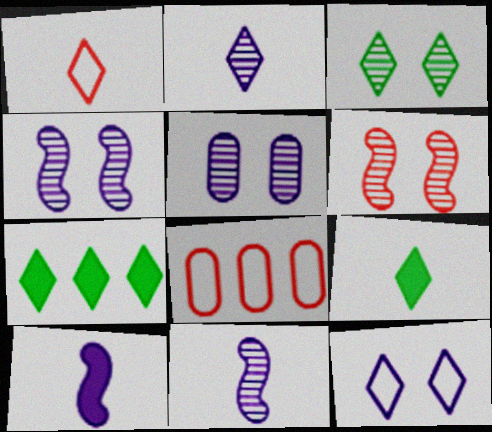[[1, 2, 9], 
[3, 5, 6], 
[3, 8, 10], 
[4, 8, 9]]